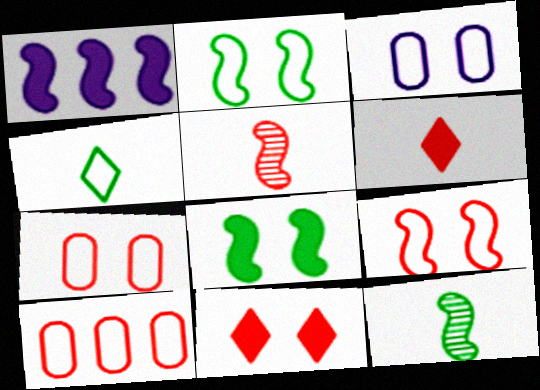[[1, 2, 5], 
[1, 9, 12], 
[5, 10, 11]]